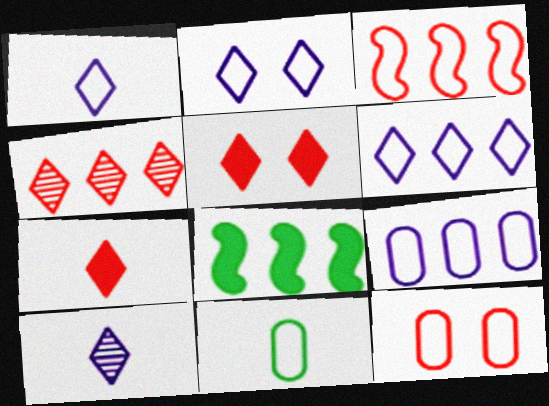[[1, 2, 6], 
[2, 3, 11], 
[4, 8, 9], 
[8, 10, 12], 
[9, 11, 12]]